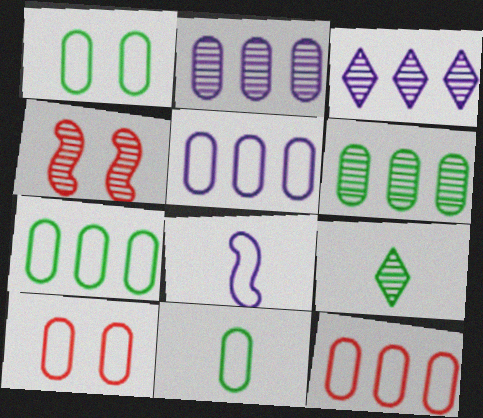[[1, 7, 11], 
[2, 4, 9], 
[5, 7, 12], 
[5, 10, 11]]